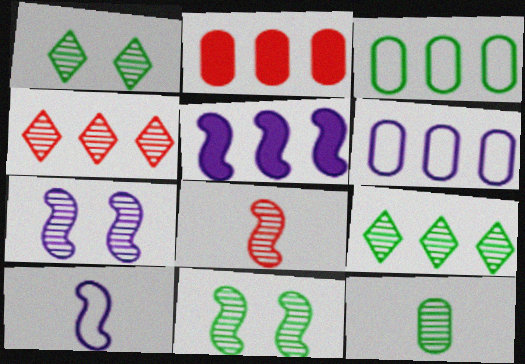[[1, 2, 10], 
[3, 4, 5], 
[4, 7, 12], 
[5, 7, 10], 
[9, 11, 12]]